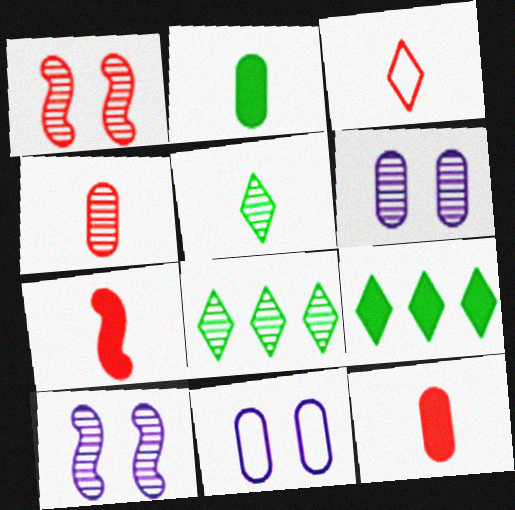[[3, 4, 7], 
[4, 8, 10], 
[7, 8, 11]]